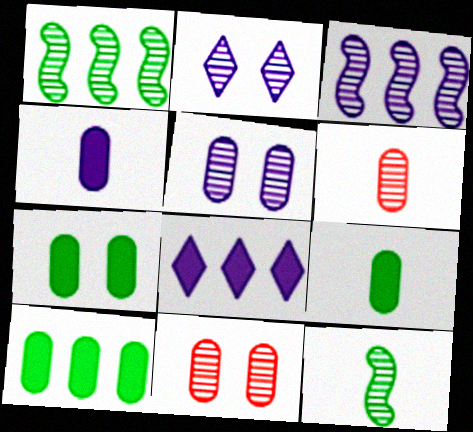[[1, 2, 6], 
[7, 9, 10]]